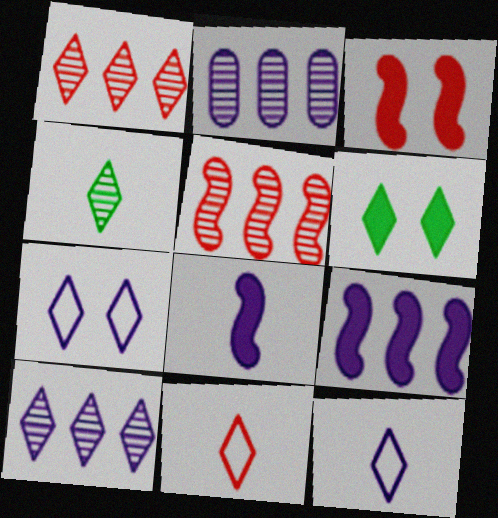[[1, 6, 12], 
[2, 7, 8], 
[6, 10, 11]]